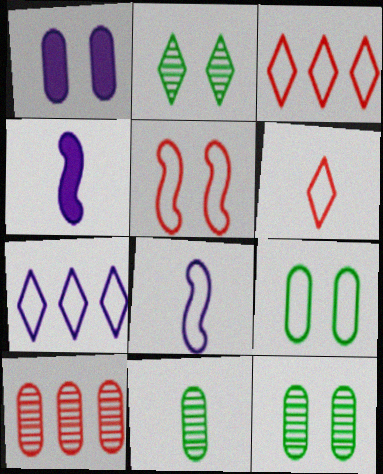[[1, 2, 5], 
[3, 4, 12], 
[3, 8, 9], 
[4, 6, 11]]